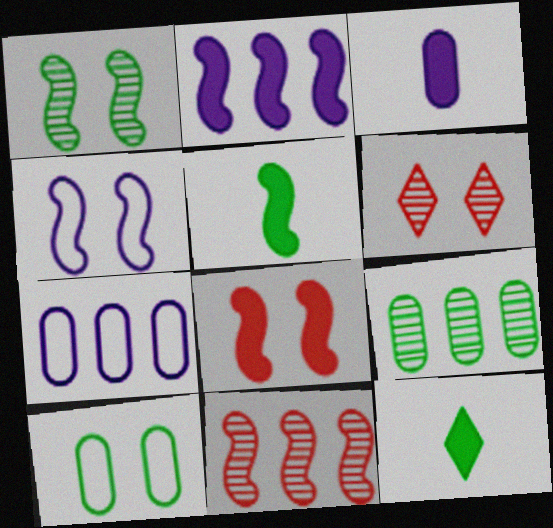[[1, 4, 8], 
[2, 5, 8], 
[4, 5, 11], 
[5, 6, 7]]